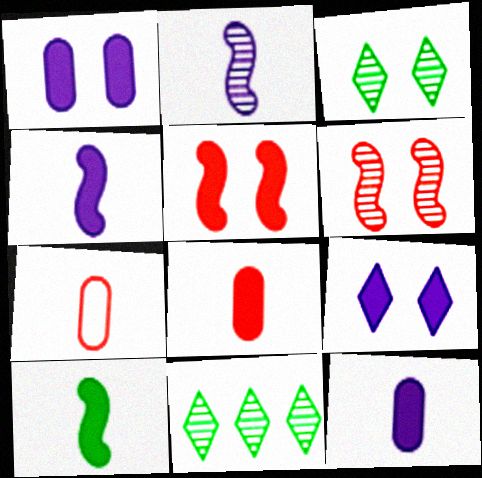[]